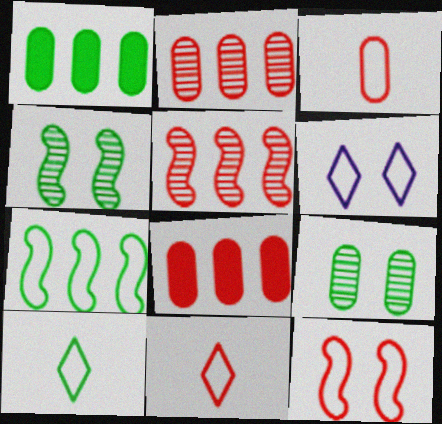[[1, 4, 10], 
[3, 6, 7]]